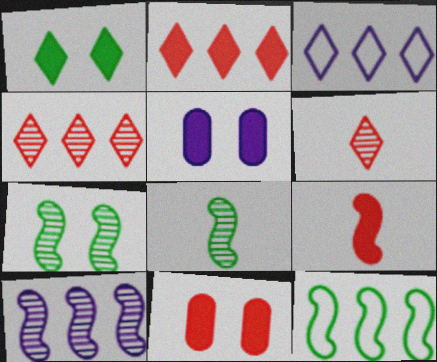[[1, 3, 6], 
[2, 9, 11], 
[3, 8, 11], 
[5, 6, 12]]